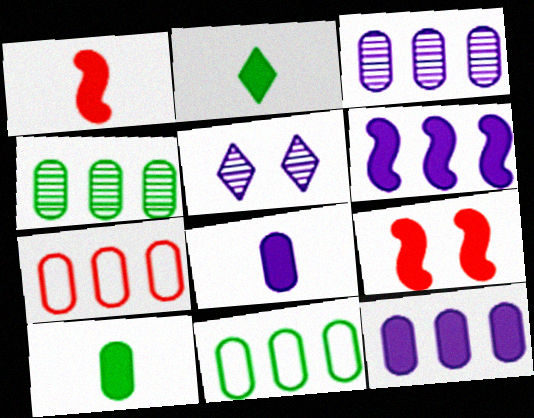[[1, 2, 8], 
[1, 5, 11], 
[2, 9, 12], 
[4, 7, 12]]